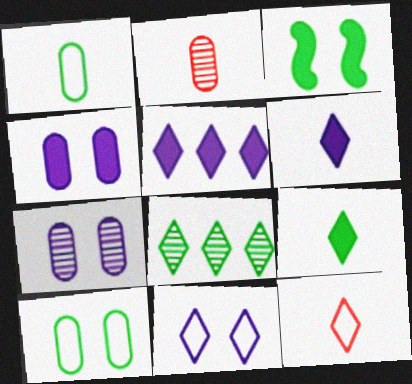[[1, 3, 8]]